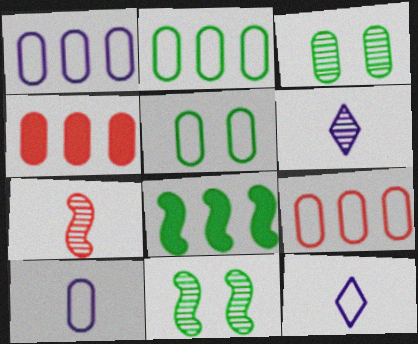[[1, 2, 9], 
[3, 4, 10], 
[4, 11, 12], 
[5, 9, 10]]